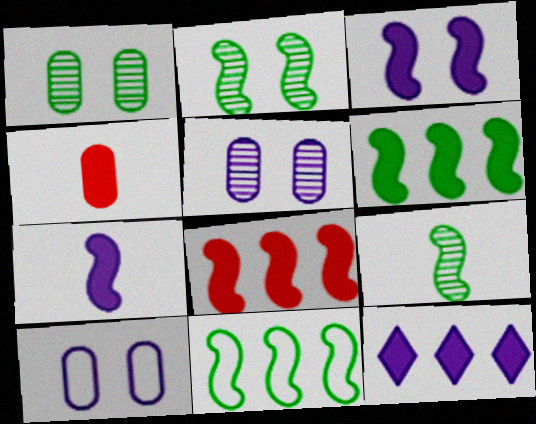[]